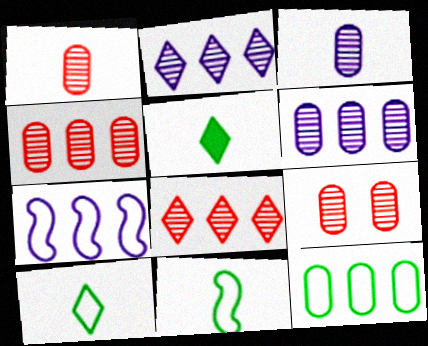[[1, 4, 9], 
[5, 7, 9]]